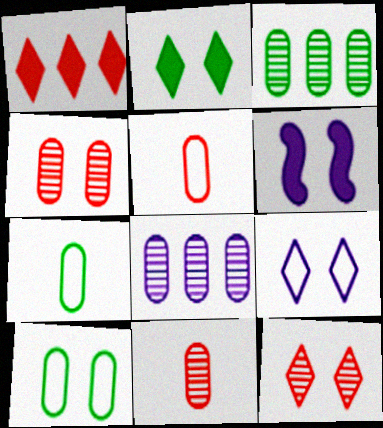[[2, 9, 12], 
[6, 10, 12]]